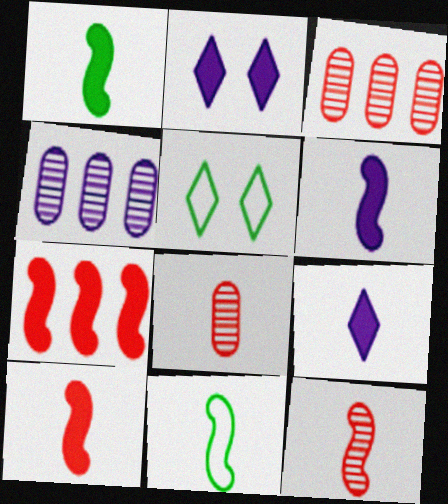[[1, 6, 10], 
[2, 3, 11], 
[3, 5, 6], 
[4, 5, 10], 
[6, 11, 12], 
[8, 9, 11]]